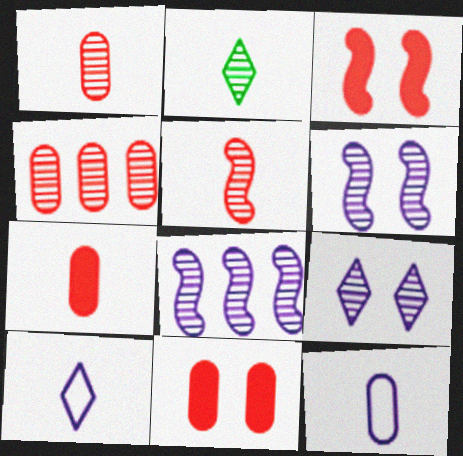[[2, 4, 6]]